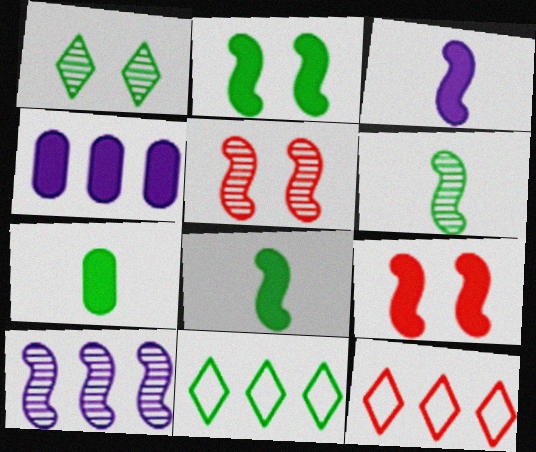[[5, 6, 10]]